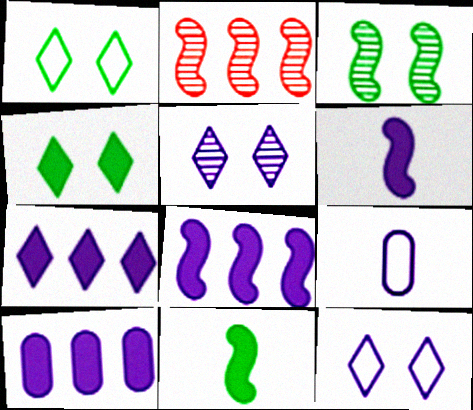[[2, 4, 9], 
[5, 8, 9], 
[7, 8, 10]]